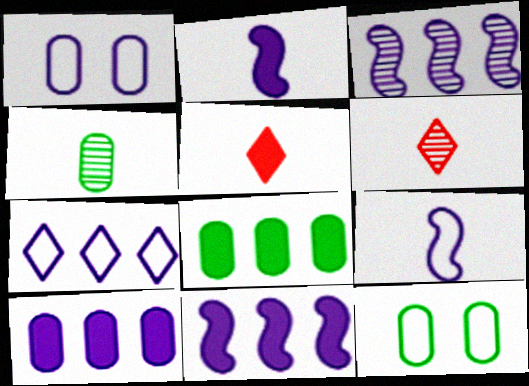[[1, 7, 9], 
[3, 5, 12], 
[3, 7, 10], 
[4, 5, 9], 
[4, 8, 12], 
[6, 11, 12]]